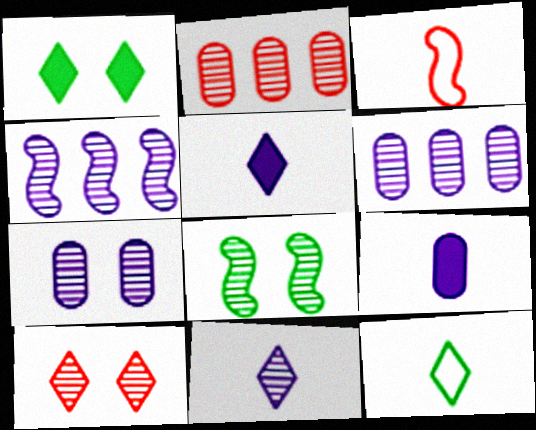[[1, 3, 6], 
[2, 8, 11], 
[4, 7, 11], 
[7, 8, 10]]